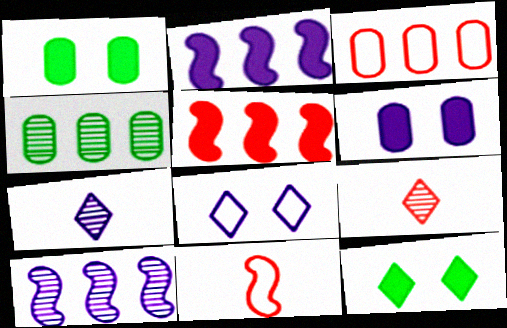[]